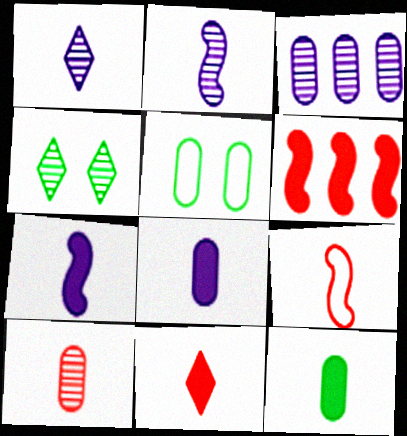[[1, 5, 6], 
[1, 9, 12], 
[7, 11, 12], 
[9, 10, 11]]